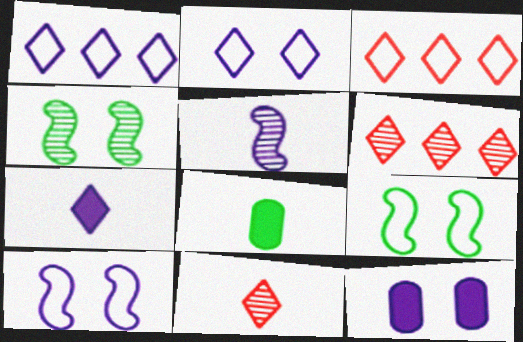[[1, 5, 12], 
[6, 8, 10]]